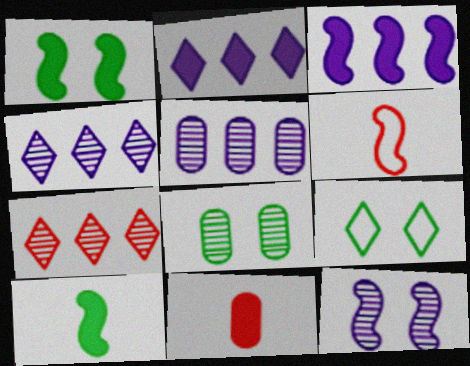[[1, 2, 11], 
[1, 8, 9], 
[2, 6, 8]]